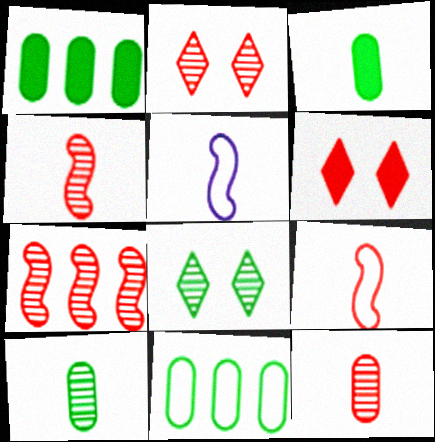[[1, 2, 5], 
[2, 7, 12]]